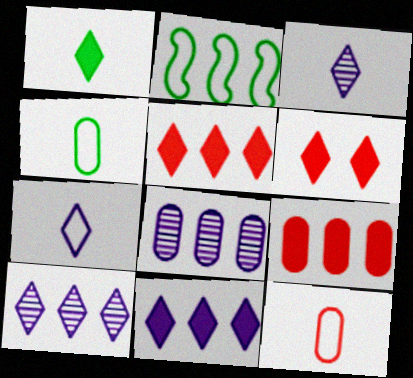[[1, 6, 11], 
[2, 5, 8], 
[2, 9, 10]]